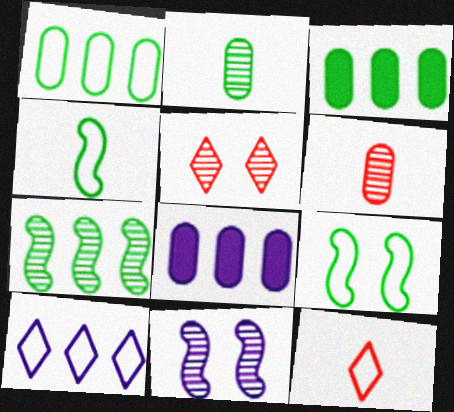[[3, 11, 12], 
[4, 5, 8]]